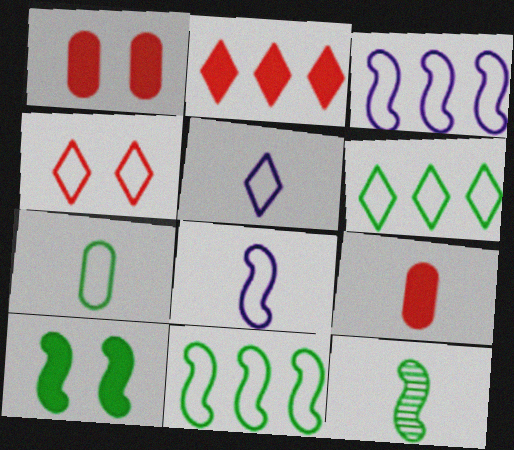[[3, 4, 7], 
[4, 5, 6], 
[5, 9, 12], 
[10, 11, 12]]